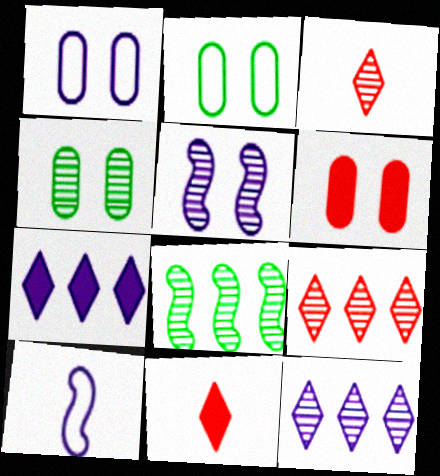[[1, 4, 6], 
[1, 8, 11]]